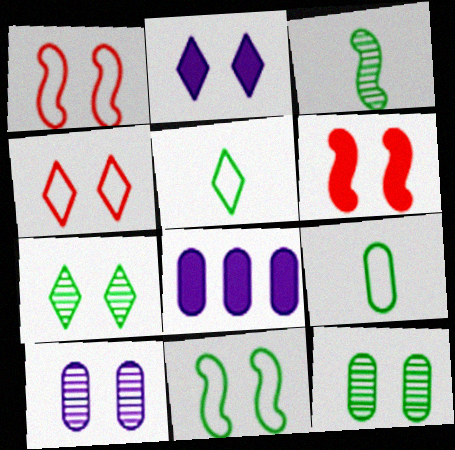[[1, 2, 12], 
[2, 4, 7], 
[3, 4, 8]]